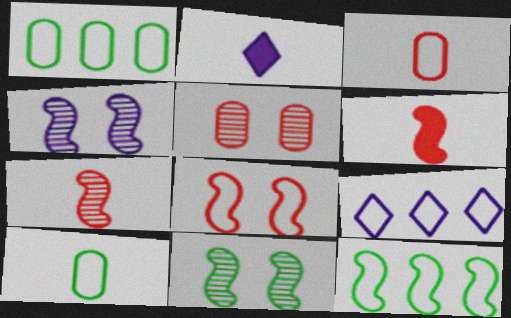[[2, 5, 12], 
[2, 7, 10], 
[4, 6, 12], 
[8, 9, 10]]